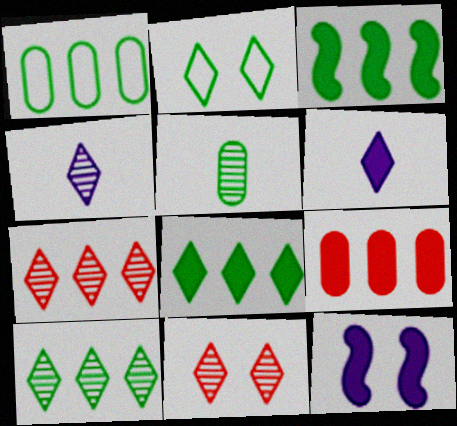[[1, 3, 10], 
[2, 3, 5], 
[2, 6, 7], 
[4, 10, 11]]